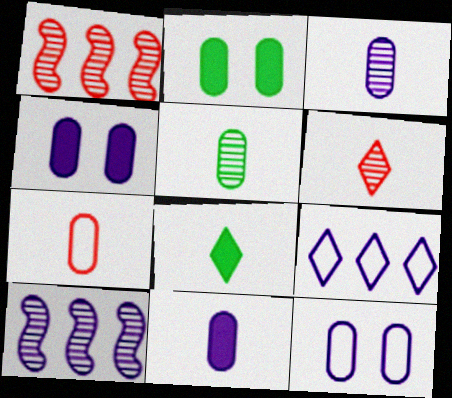[[1, 8, 12], 
[5, 7, 11]]